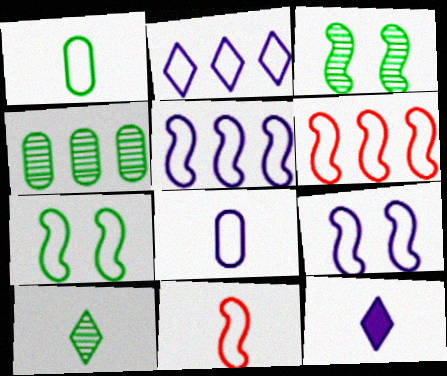[[2, 8, 9], 
[3, 4, 10], 
[5, 7, 11]]